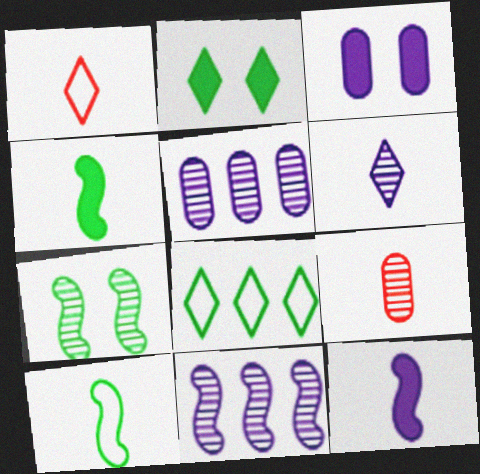[]